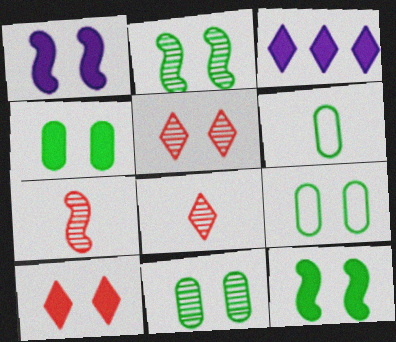[[1, 4, 10], 
[1, 5, 9], 
[3, 7, 9], 
[4, 9, 11]]